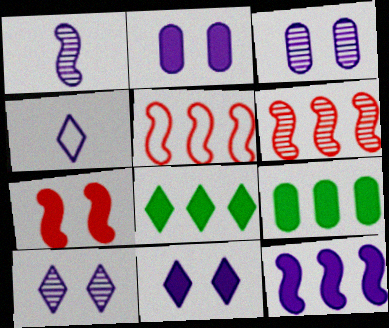[[3, 4, 12]]